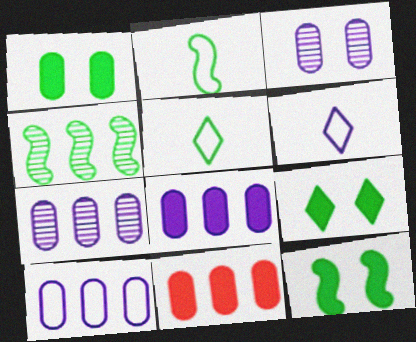[[1, 4, 5], 
[1, 9, 12], 
[2, 4, 12], 
[7, 8, 10]]